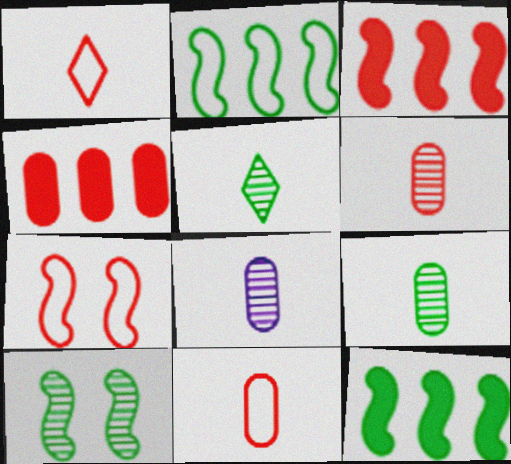[[6, 8, 9]]